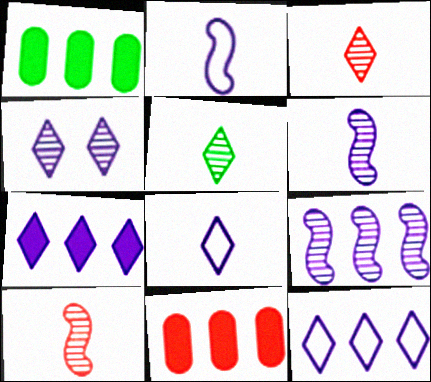[[4, 7, 8]]